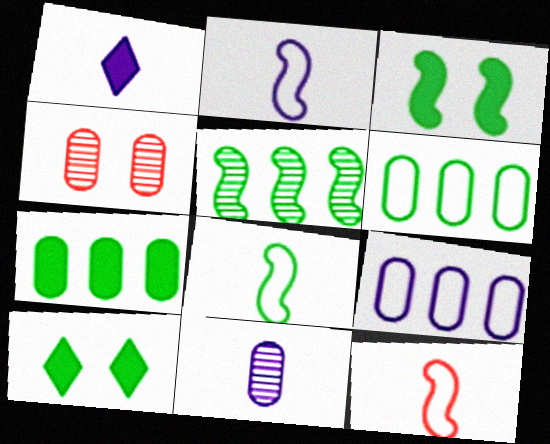[[1, 2, 11], 
[2, 8, 12], 
[3, 5, 8]]